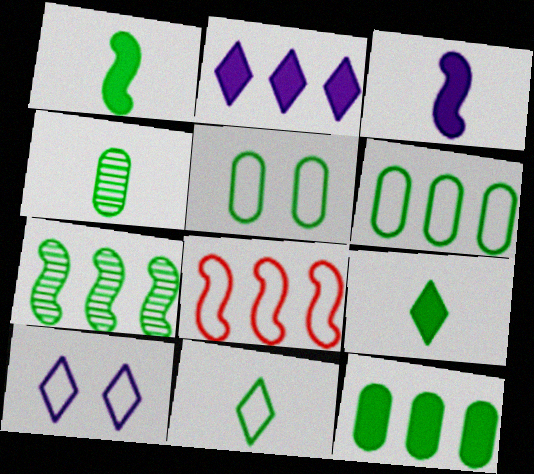[[1, 4, 11], 
[4, 5, 12], 
[5, 7, 9]]